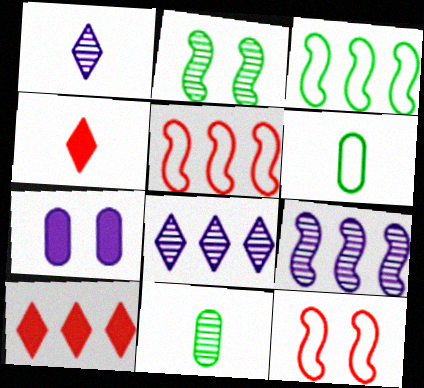[]